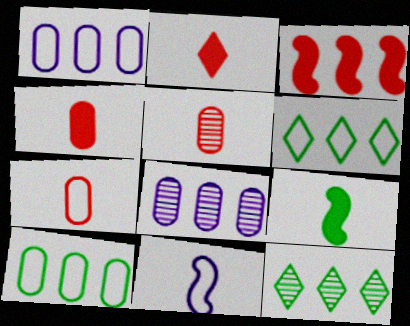[[1, 3, 12], 
[3, 6, 8], 
[4, 5, 7]]